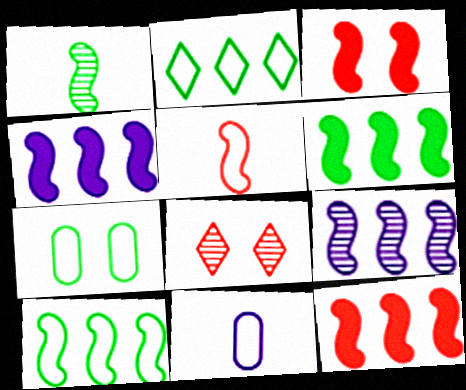[[4, 6, 12], 
[6, 8, 11], 
[9, 10, 12]]